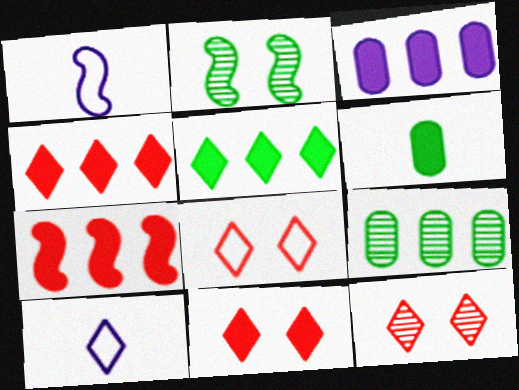[[1, 2, 7], 
[1, 9, 11], 
[3, 5, 7], 
[5, 10, 12], 
[8, 11, 12]]